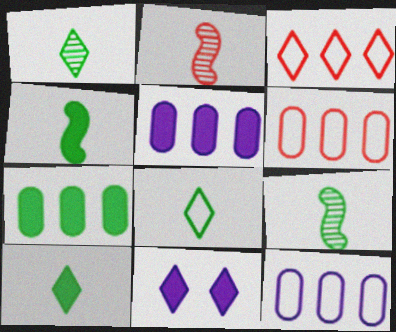[[1, 3, 11], 
[1, 8, 10], 
[6, 9, 11]]